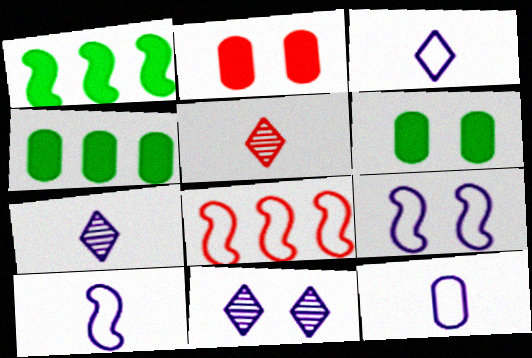[[2, 5, 8], 
[3, 10, 12], 
[4, 5, 9], 
[6, 7, 8]]